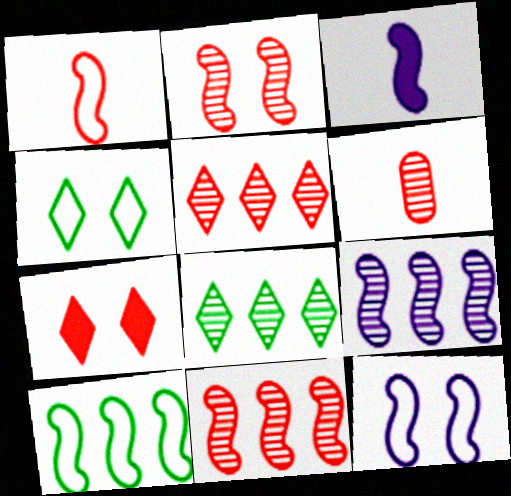[[1, 10, 12], 
[2, 3, 10], 
[2, 5, 6], 
[3, 9, 12]]